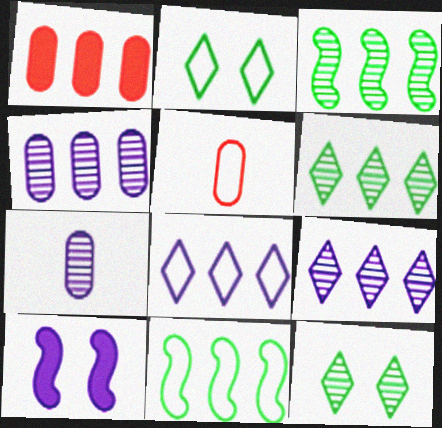[[1, 3, 8], 
[1, 9, 11], 
[5, 6, 10], 
[7, 8, 10]]